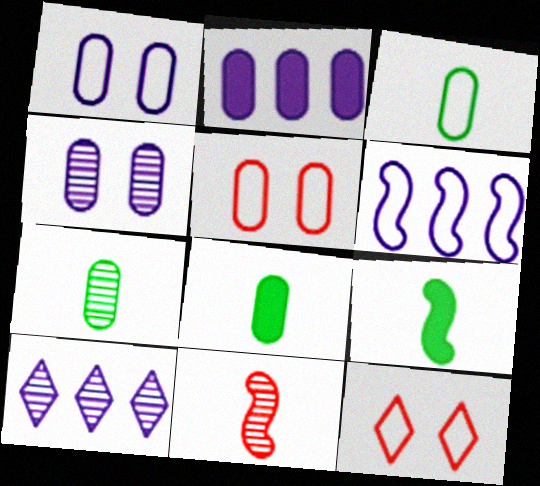[[2, 5, 7], 
[2, 6, 10], 
[3, 6, 12], 
[3, 7, 8], 
[5, 9, 10]]